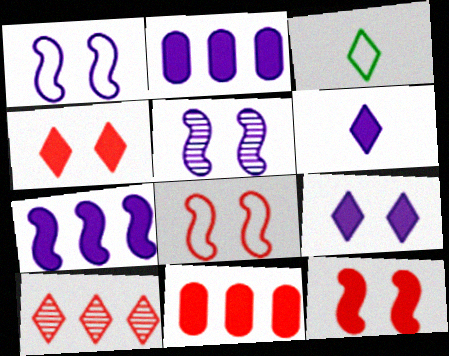[[3, 5, 11], 
[3, 9, 10]]